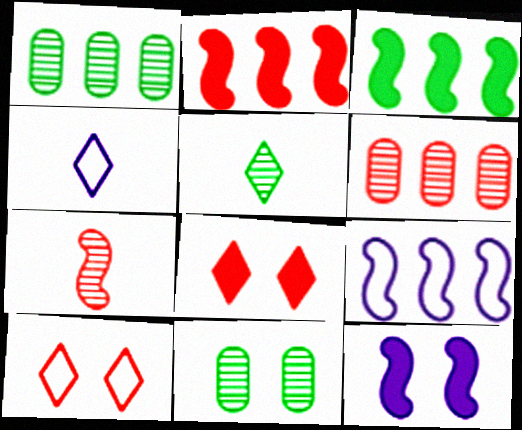[[2, 4, 11], 
[10, 11, 12]]